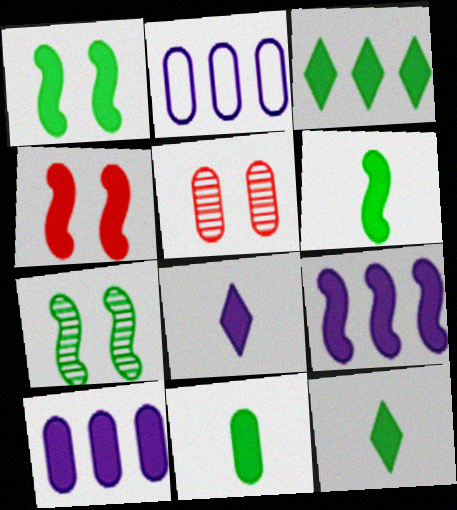[[1, 3, 11], 
[2, 5, 11], 
[4, 6, 9], 
[4, 10, 12], 
[6, 11, 12]]